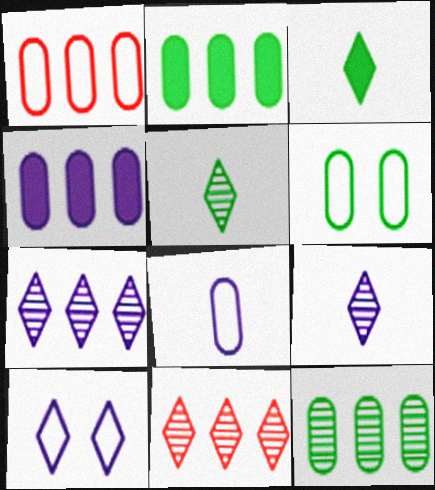[[1, 4, 12], 
[1, 6, 8], 
[3, 10, 11]]